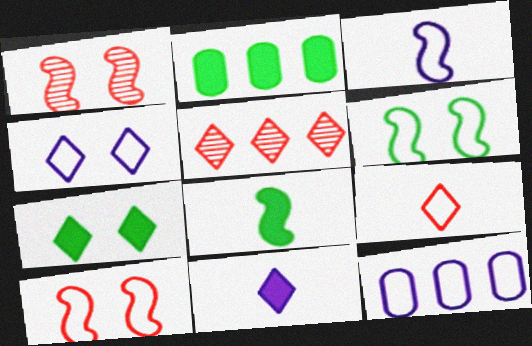[[2, 7, 8], 
[3, 4, 12], 
[6, 9, 12]]